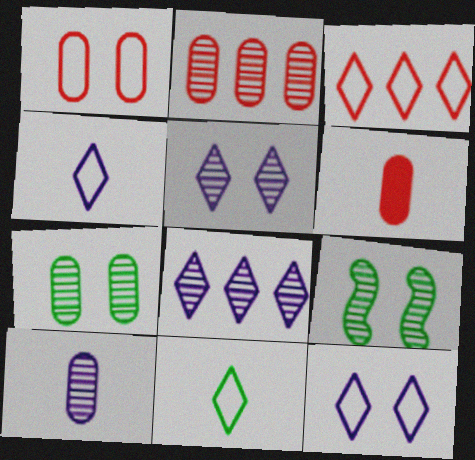[[1, 2, 6], 
[2, 7, 10], 
[3, 11, 12]]